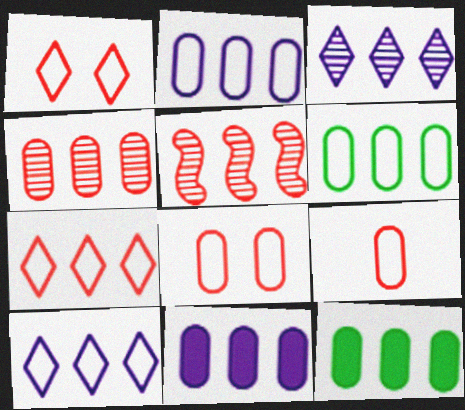[[2, 4, 12], 
[4, 6, 11], 
[5, 10, 12]]